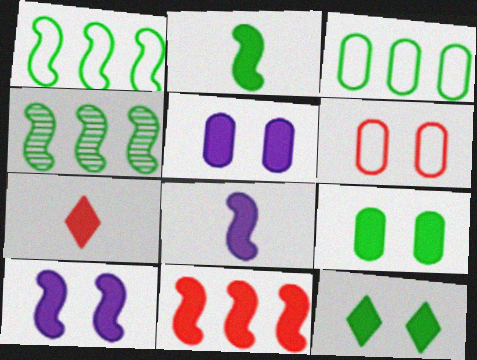[[2, 10, 11]]